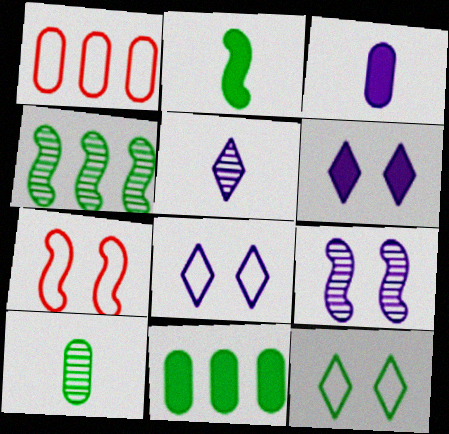[[5, 7, 11]]